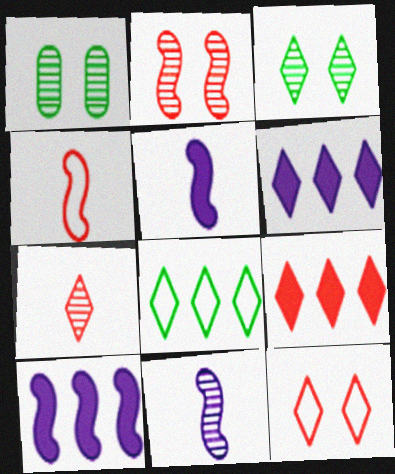[[1, 4, 6], 
[7, 9, 12]]